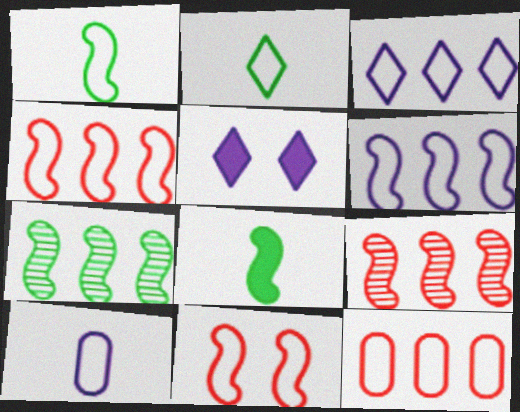[[1, 6, 11]]